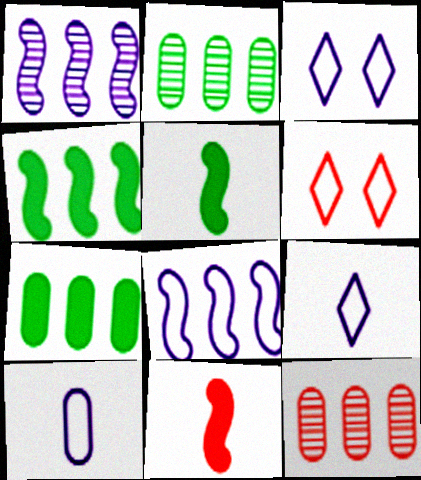[[2, 3, 11], 
[3, 5, 12], 
[3, 8, 10], 
[6, 11, 12]]